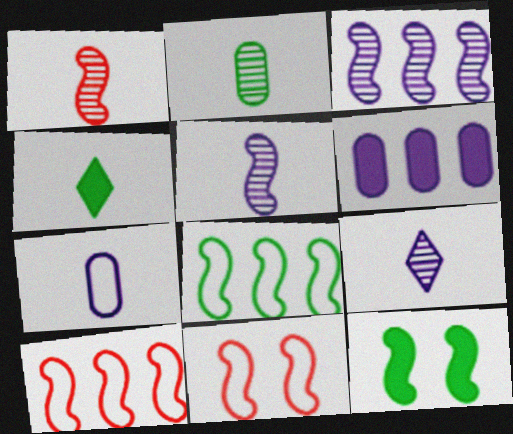[[1, 2, 9], 
[1, 4, 7], 
[5, 10, 12]]